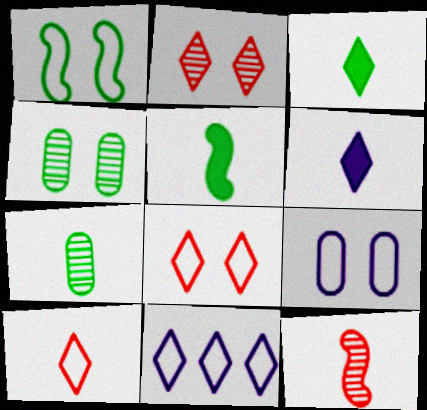[[1, 8, 9], 
[2, 3, 11]]